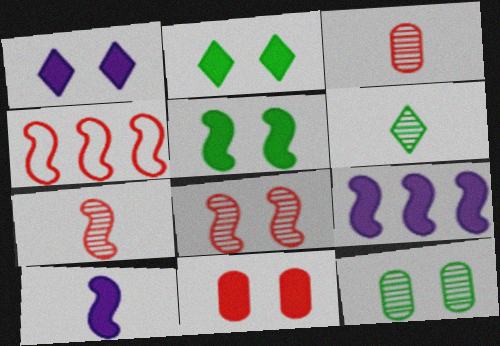[[1, 5, 11]]